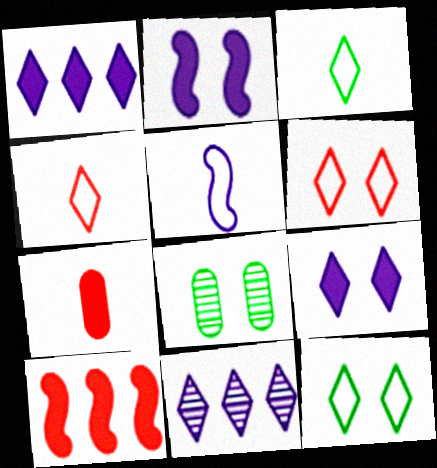[[2, 6, 8]]